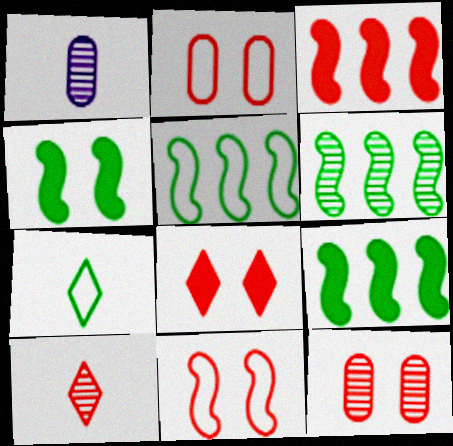[[1, 5, 8], 
[2, 3, 10], 
[5, 6, 9], 
[8, 11, 12]]